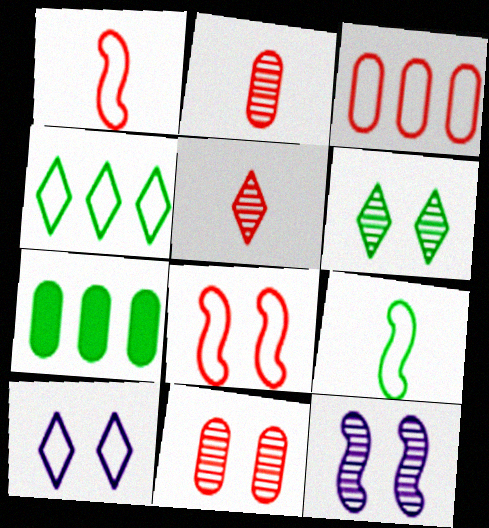[[3, 9, 10], 
[6, 7, 9], 
[6, 11, 12]]